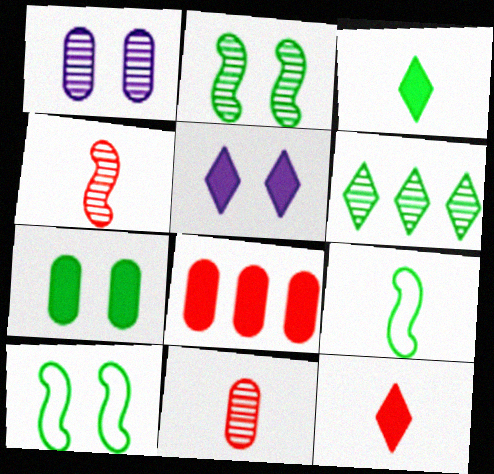[[1, 4, 6], 
[6, 7, 9]]